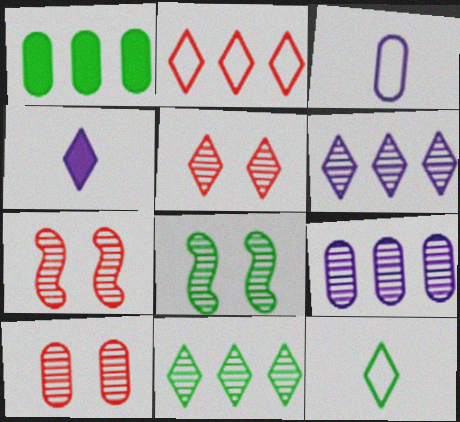[[1, 3, 10], 
[1, 8, 12], 
[5, 7, 10]]